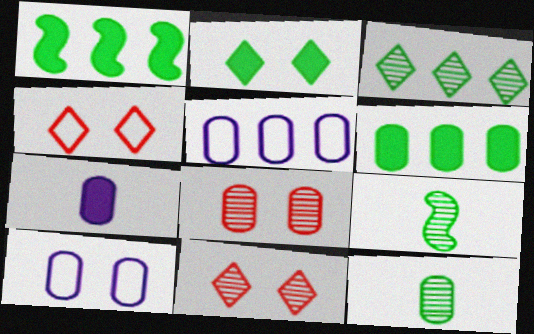[]